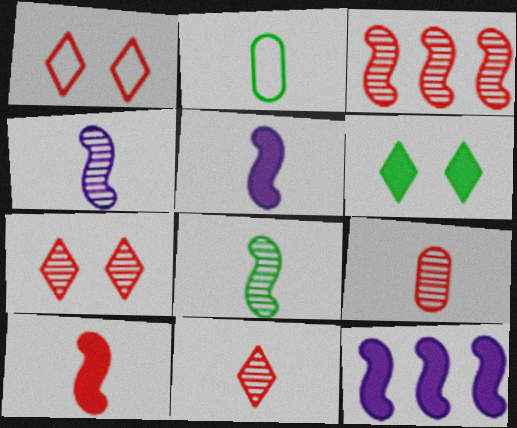[[2, 5, 11], 
[2, 7, 12], 
[3, 7, 9]]